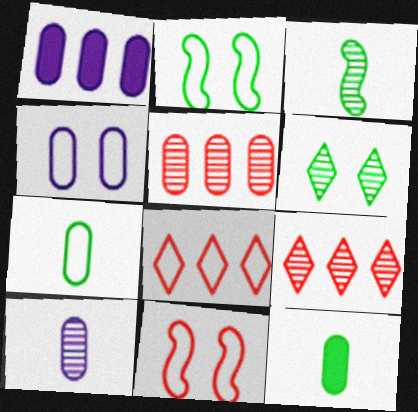[[1, 4, 10], 
[4, 5, 12]]